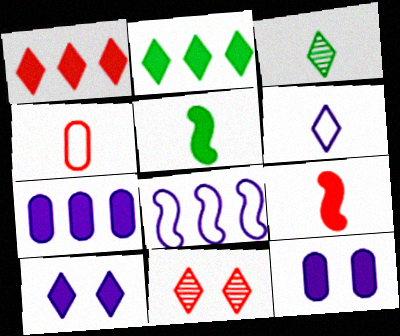[[1, 5, 12], 
[2, 6, 11], 
[2, 9, 12]]